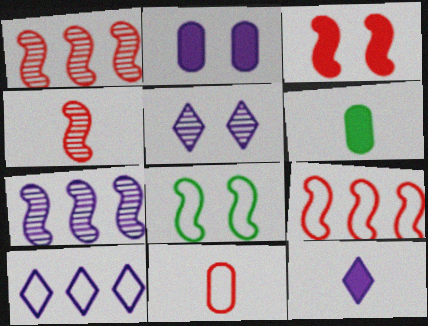[[3, 4, 9], 
[5, 6, 9], 
[5, 10, 12], 
[8, 10, 11]]